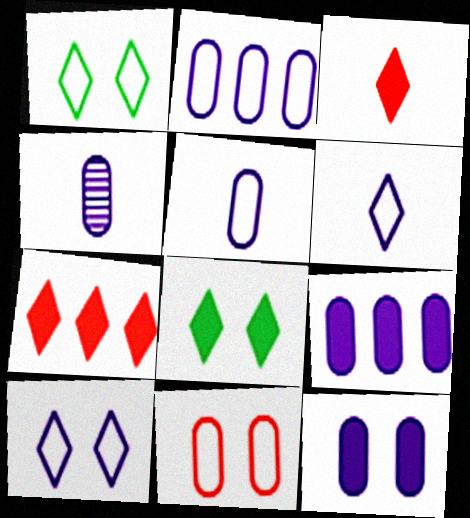[[2, 4, 12]]